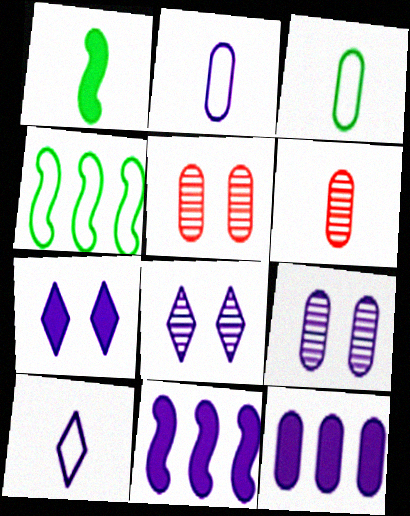[[1, 6, 10], 
[2, 8, 11], 
[2, 9, 12], 
[3, 5, 12], 
[4, 6, 7], 
[9, 10, 11]]